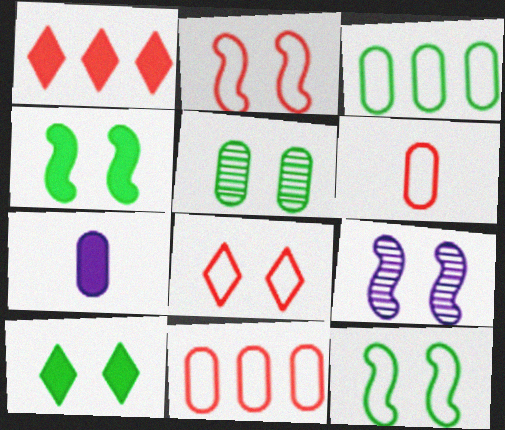[[1, 4, 7], 
[2, 4, 9], 
[5, 7, 11], 
[5, 10, 12]]